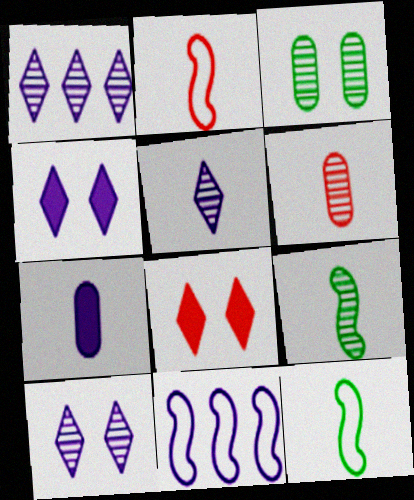[[1, 5, 10], 
[5, 6, 9], 
[7, 10, 11]]